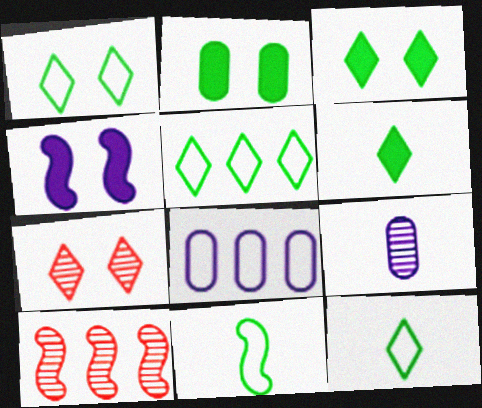[[1, 5, 12], 
[4, 10, 11]]